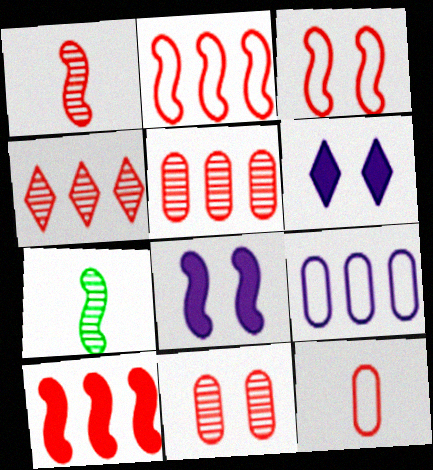[[1, 3, 10], 
[1, 4, 11], 
[2, 7, 8]]